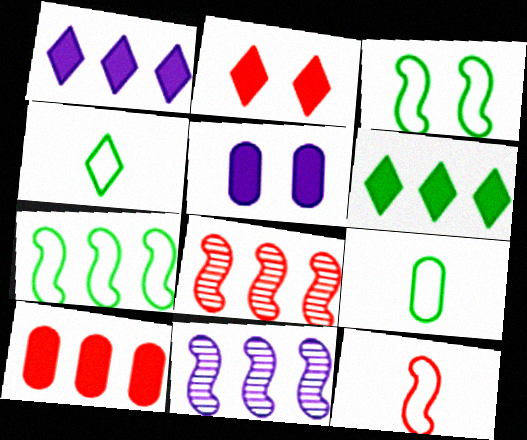[[2, 9, 11], 
[4, 5, 8]]